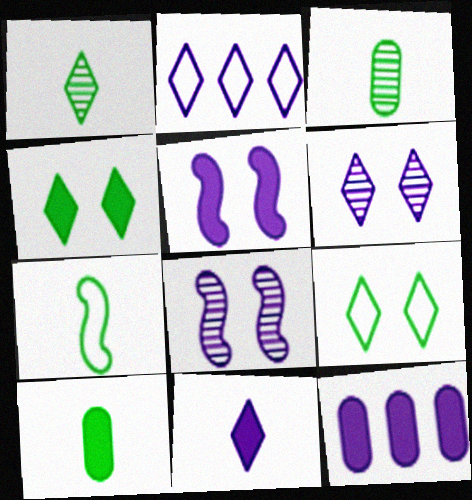[[1, 7, 10], 
[2, 6, 11], 
[5, 11, 12]]